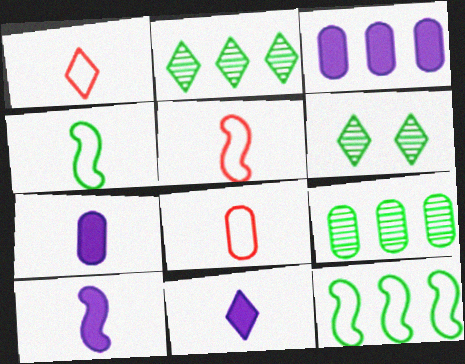[[1, 5, 8], 
[3, 5, 6], 
[7, 10, 11]]